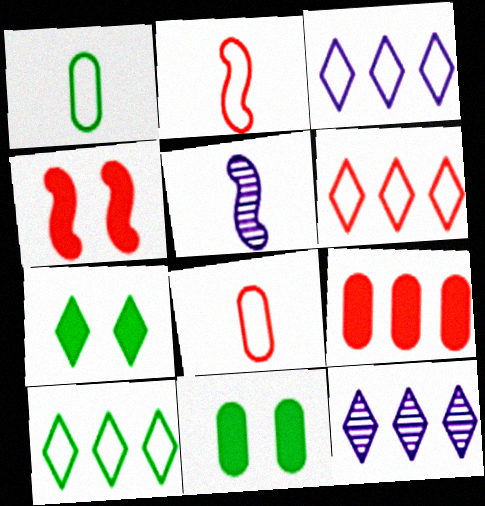[[1, 4, 12], 
[2, 11, 12], 
[3, 6, 10], 
[5, 6, 11]]